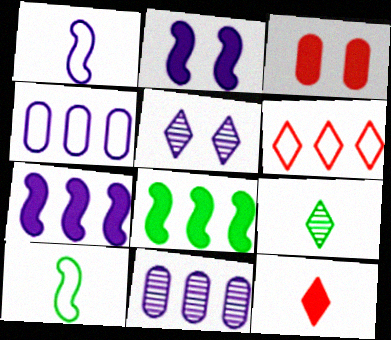[[6, 8, 11]]